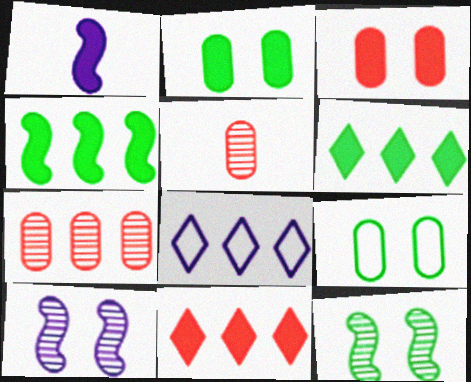[[1, 2, 11], 
[1, 3, 6], 
[4, 7, 8]]